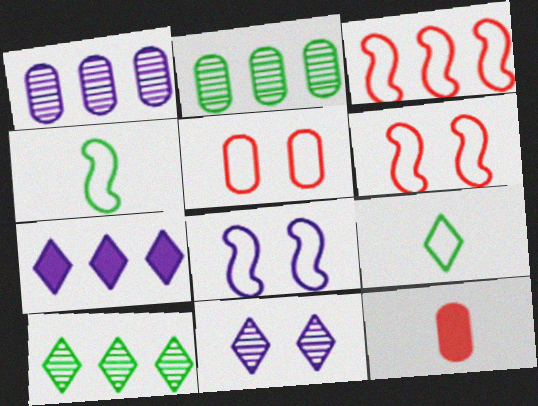[[2, 3, 7], 
[3, 4, 8], 
[8, 10, 12]]